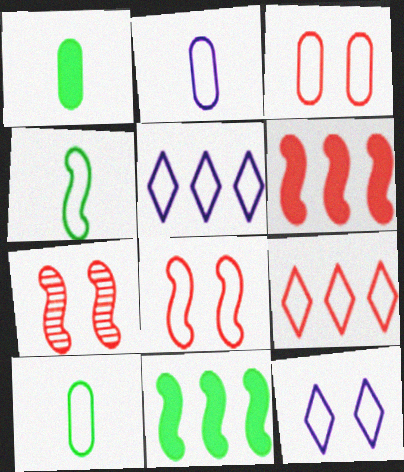[[1, 5, 7], 
[3, 4, 5], 
[5, 8, 10]]